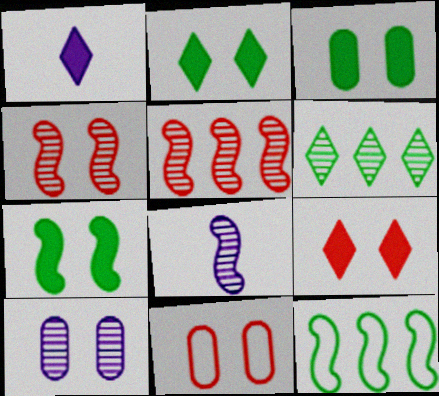[[2, 3, 7], 
[3, 10, 11], 
[4, 9, 11]]